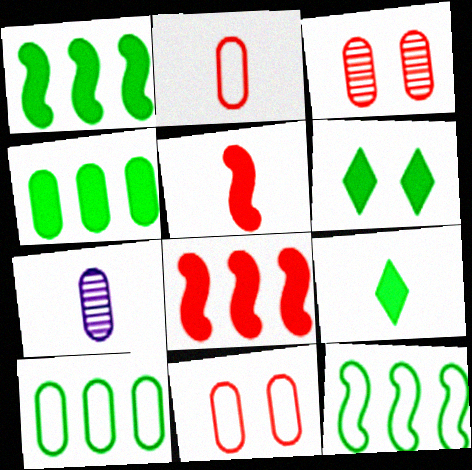[[4, 7, 11]]